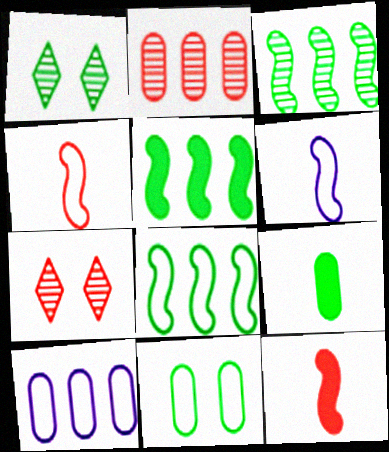[[1, 8, 9], 
[1, 10, 12], 
[3, 5, 8]]